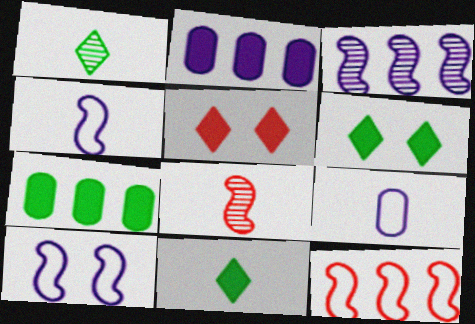[[8, 9, 11]]